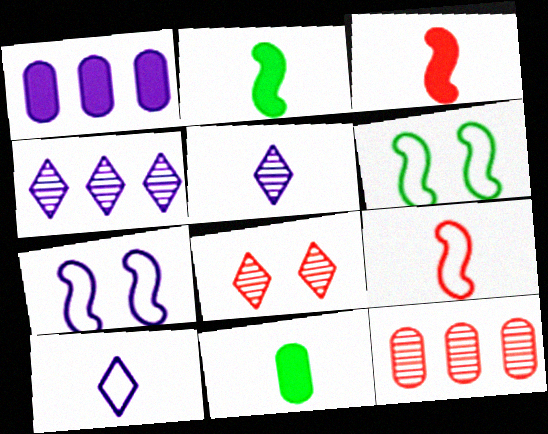[[1, 5, 7], 
[5, 9, 11]]